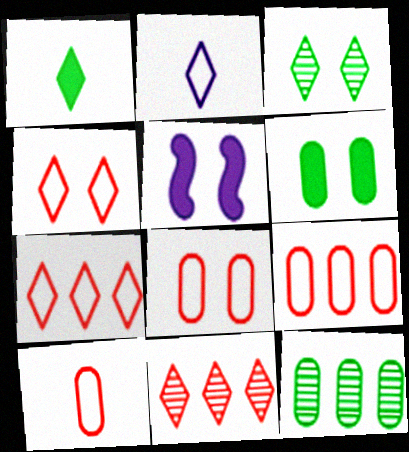[[3, 5, 8], 
[8, 9, 10]]